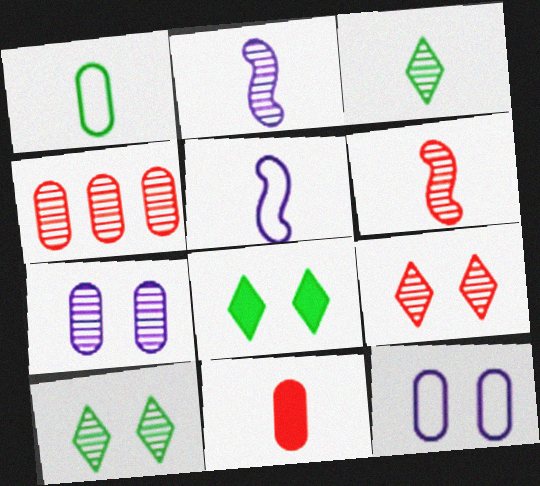[[2, 4, 10], 
[3, 5, 11], 
[4, 5, 8], 
[4, 6, 9]]